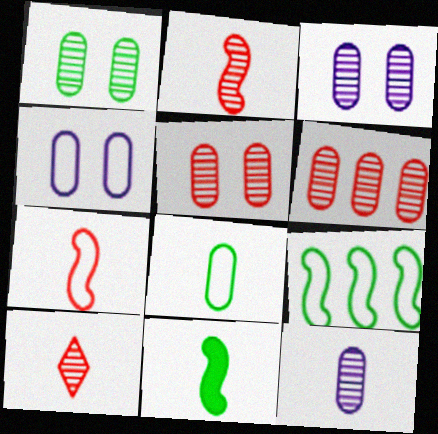[[1, 3, 5], 
[1, 6, 12]]